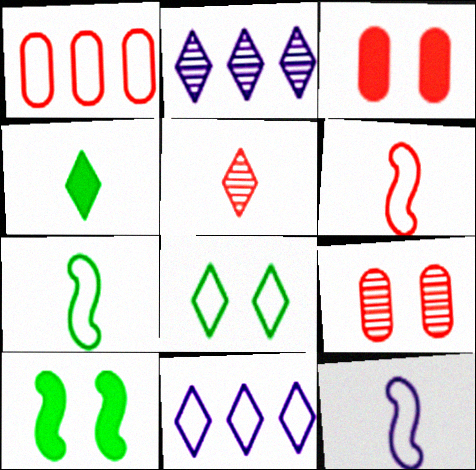[[1, 8, 12], 
[2, 3, 7], 
[6, 7, 12]]